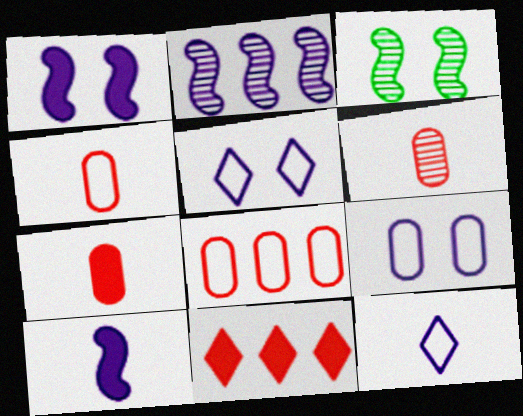[[4, 6, 7]]